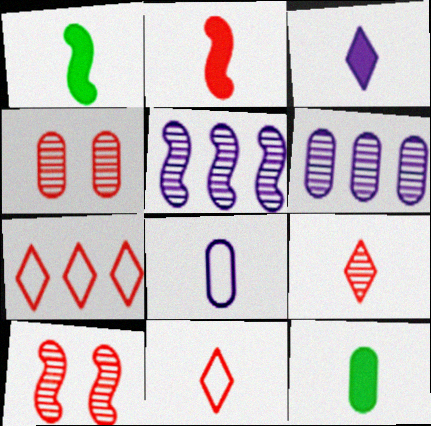[[1, 8, 9], 
[2, 3, 12], 
[2, 4, 7]]